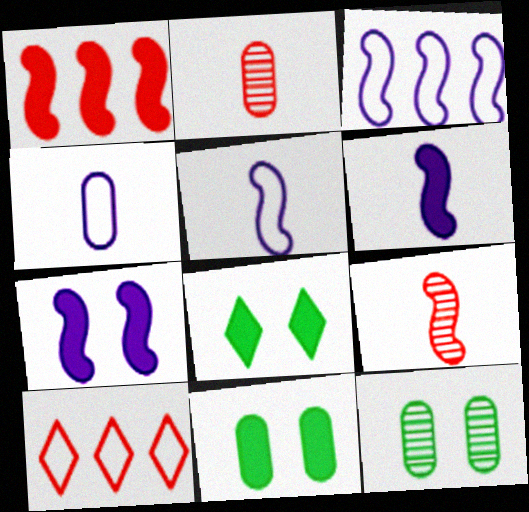[[2, 3, 8], 
[6, 10, 12]]